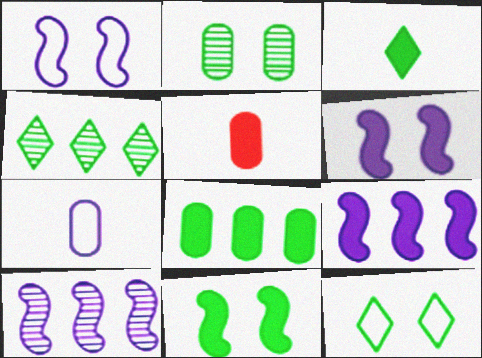[[1, 4, 5], 
[2, 11, 12], 
[3, 4, 12], 
[3, 8, 11], 
[5, 10, 12]]